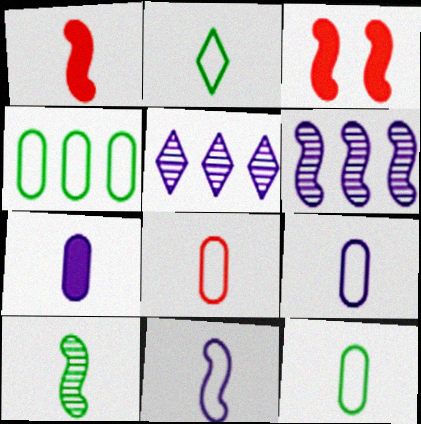[[1, 10, 11], 
[2, 8, 11], 
[3, 5, 12], 
[8, 9, 12]]